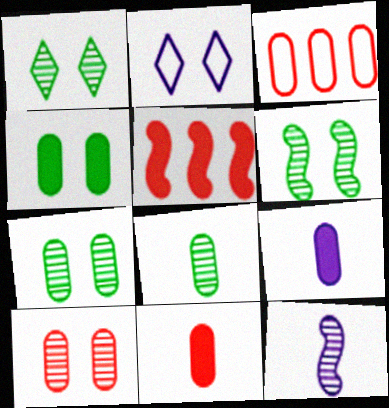[[1, 6, 7], 
[2, 5, 8], 
[3, 7, 9], 
[3, 10, 11]]